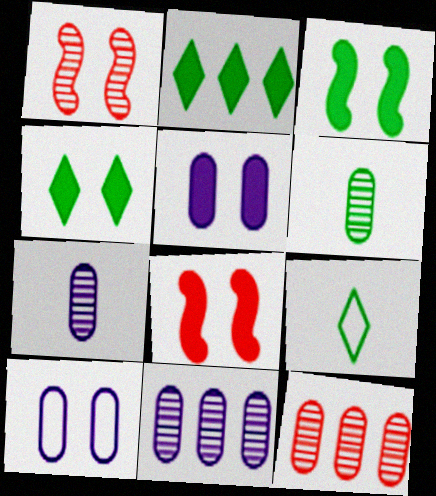[[1, 4, 10], 
[4, 5, 8], 
[8, 9, 11]]